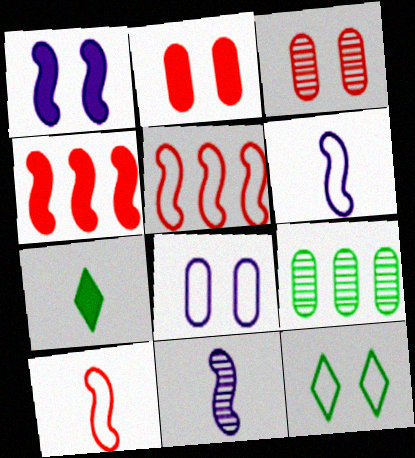[[1, 3, 12]]